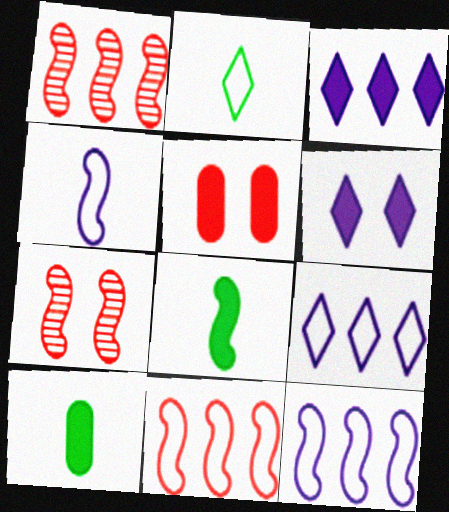[[3, 5, 8], 
[7, 8, 12], 
[7, 9, 10]]